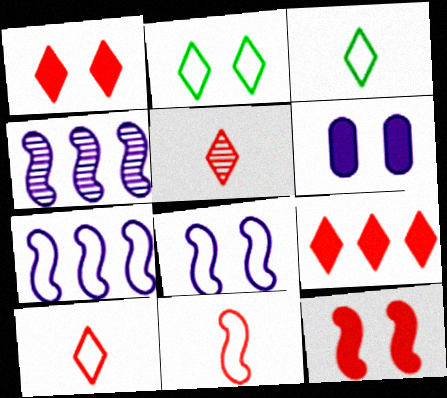[]